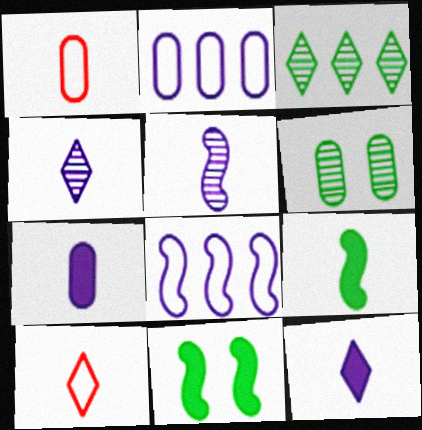[[1, 4, 9]]